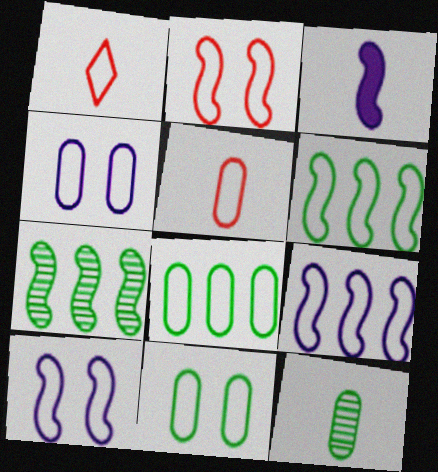[[1, 3, 12], 
[1, 4, 6], 
[1, 8, 10], 
[1, 9, 11], 
[2, 3, 7], 
[4, 5, 8]]